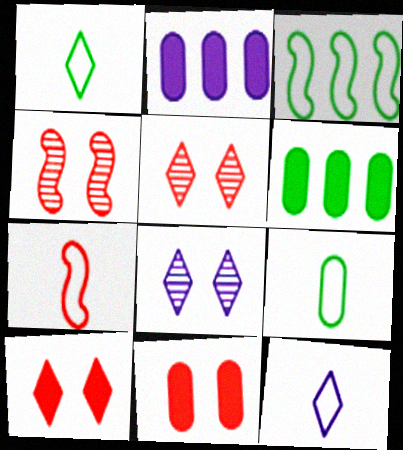[[1, 2, 4], 
[4, 6, 12], 
[6, 7, 8], 
[7, 9, 12]]